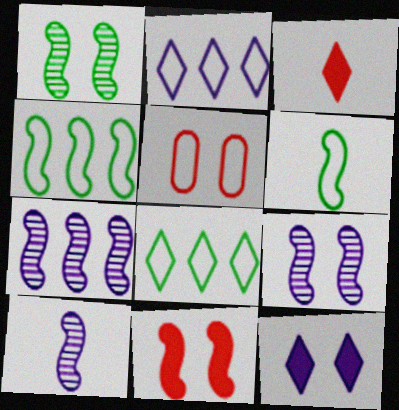[[1, 5, 12], 
[2, 5, 6], 
[4, 10, 11], 
[6, 7, 11], 
[7, 9, 10]]